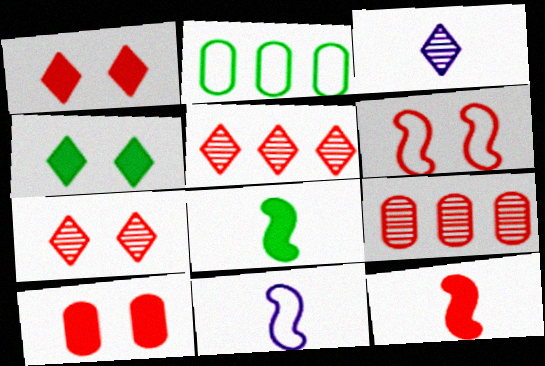[[4, 9, 11], 
[6, 7, 10]]